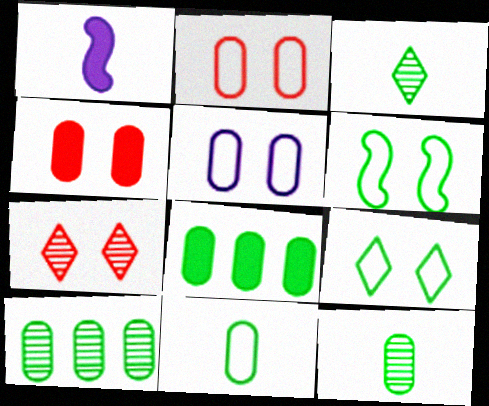[[3, 6, 8]]